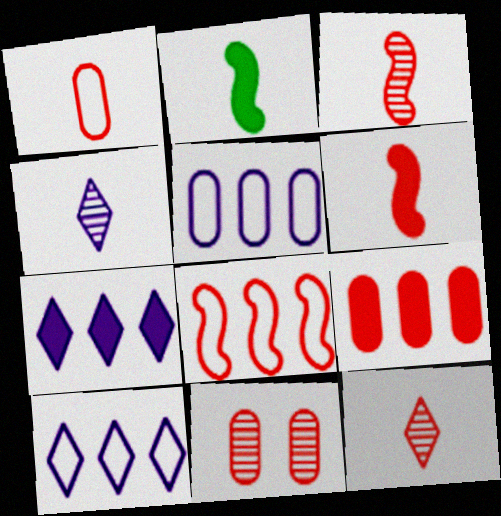[[1, 2, 4], 
[1, 6, 12], 
[1, 9, 11], 
[2, 10, 11]]